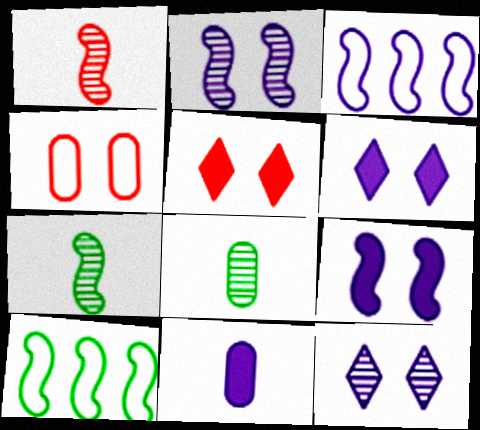[[1, 9, 10], 
[3, 5, 8], 
[3, 11, 12]]